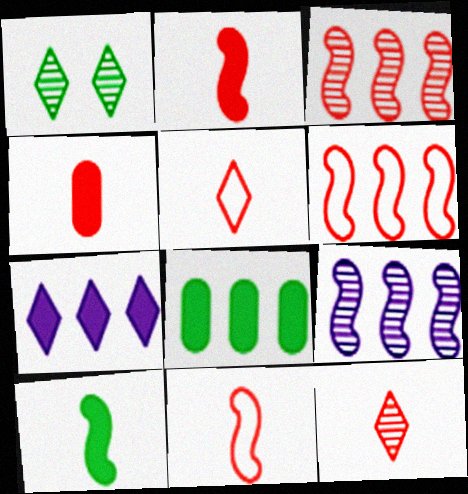[[1, 5, 7], 
[4, 11, 12]]